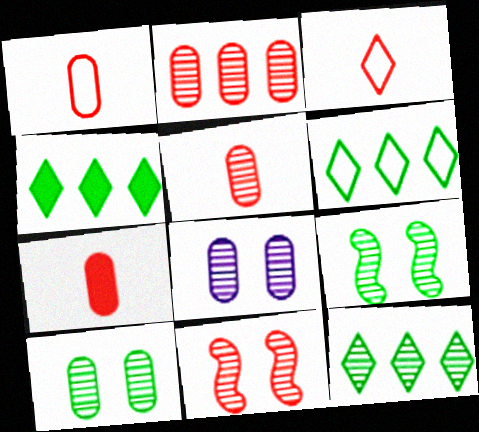[[1, 5, 7], 
[4, 6, 12]]